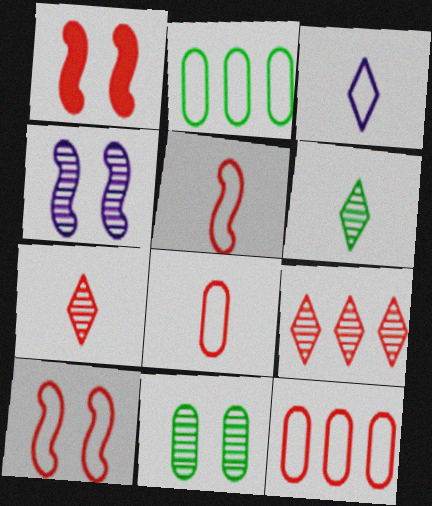[[1, 7, 12], 
[1, 8, 9], 
[2, 3, 10]]